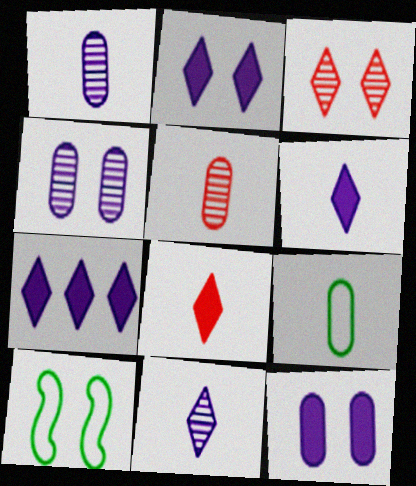[[2, 6, 7], 
[3, 10, 12], 
[5, 7, 10]]